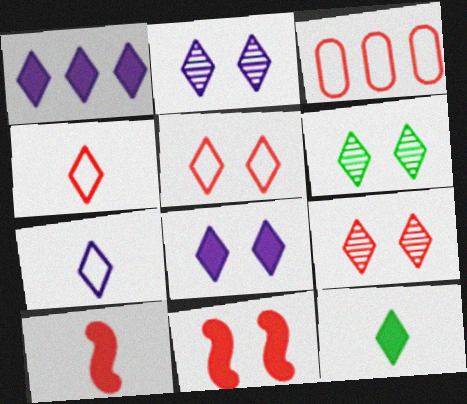[[1, 2, 7], 
[1, 4, 6], 
[2, 6, 9], 
[3, 9, 10], 
[5, 6, 8]]